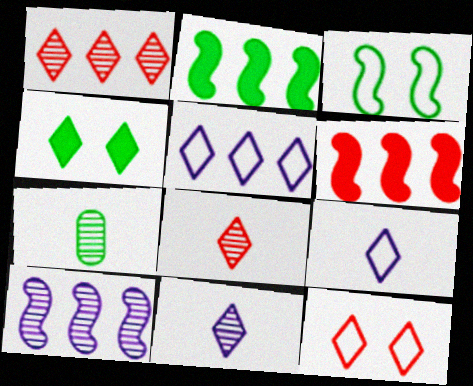[[1, 4, 9], 
[4, 5, 8]]